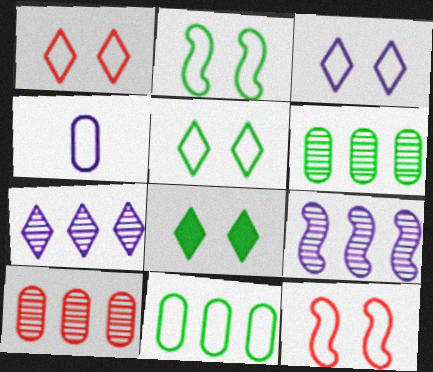[[1, 3, 5]]